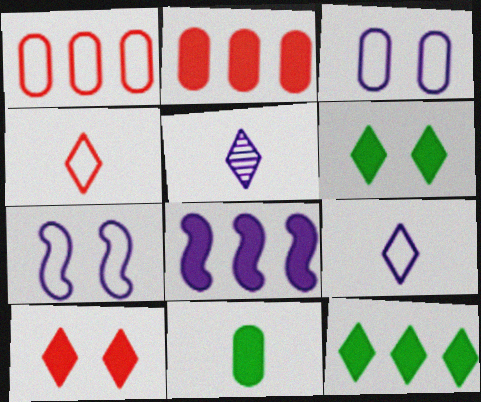[[2, 8, 12], 
[3, 5, 8], 
[8, 10, 11]]